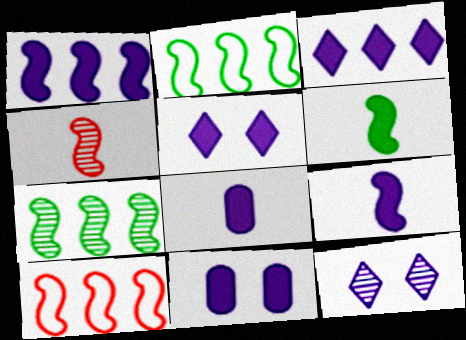[[1, 5, 8], 
[1, 7, 10], 
[3, 9, 11]]